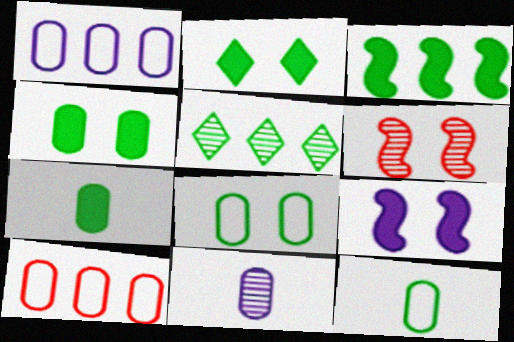[[2, 3, 7], 
[4, 10, 11], 
[5, 6, 11]]